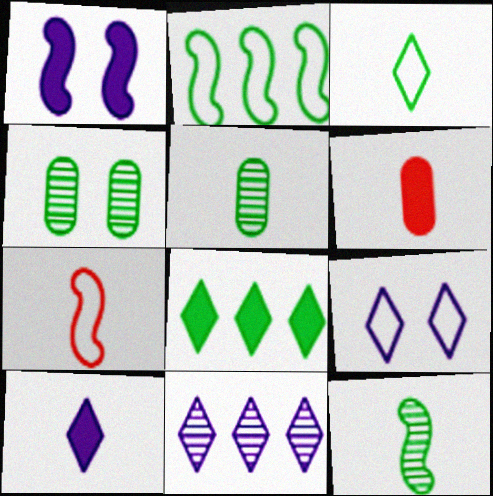[[1, 6, 8], 
[5, 7, 10], 
[9, 10, 11]]